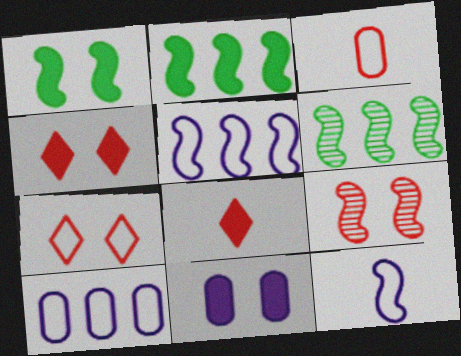[[1, 4, 11], 
[2, 8, 11], 
[2, 9, 12]]